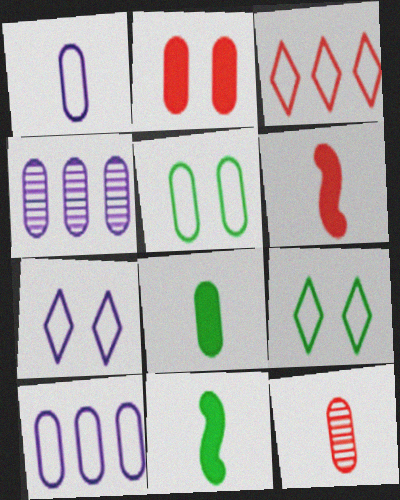[[1, 8, 12], 
[4, 6, 9]]